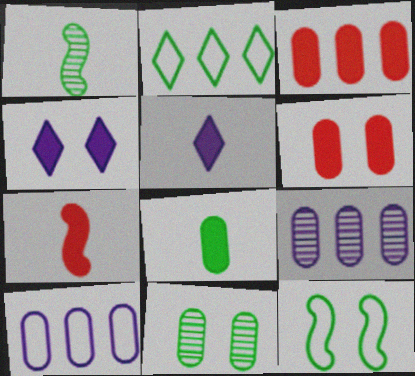[[5, 7, 8]]